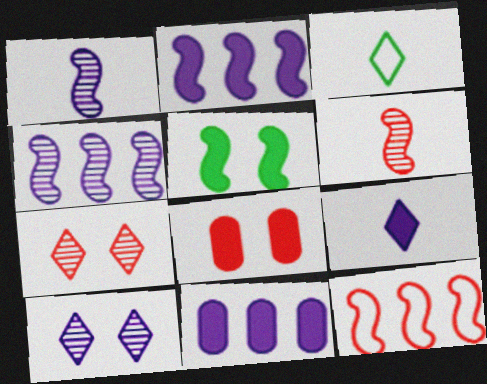[[1, 5, 12], 
[3, 4, 8]]